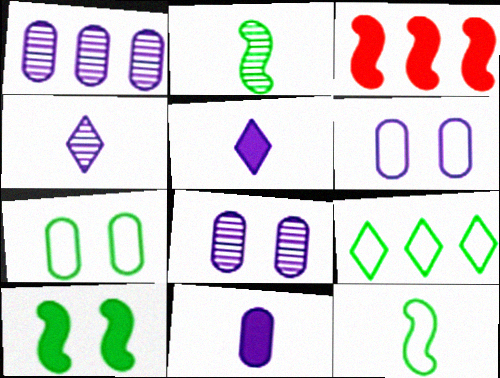[[1, 3, 9], 
[1, 6, 11], 
[3, 4, 7], 
[7, 9, 12]]